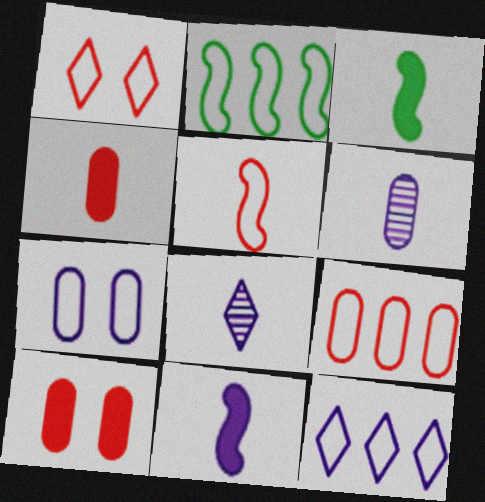[[1, 5, 9], 
[2, 8, 10], 
[2, 9, 12]]